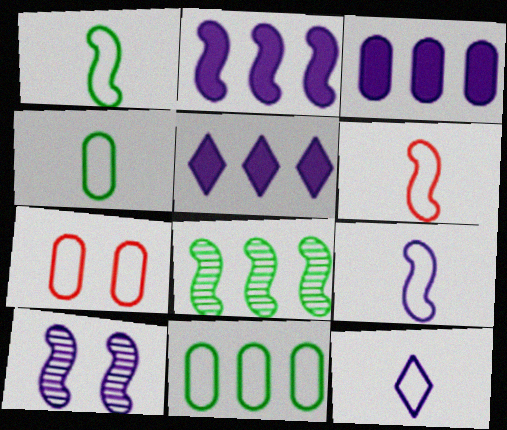[[1, 6, 9], 
[2, 3, 5], 
[2, 9, 10], 
[3, 10, 12], 
[4, 6, 12]]